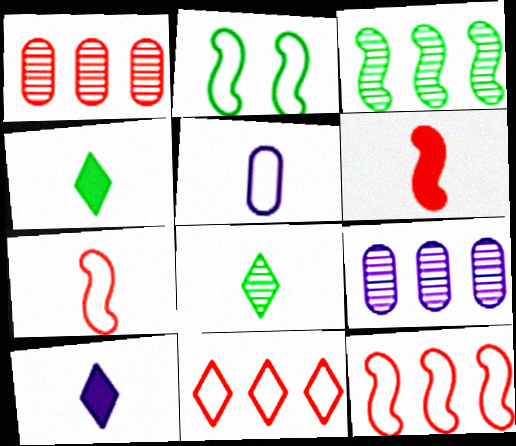[[1, 2, 10], 
[2, 5, 11], 
[5, 6, 8]]